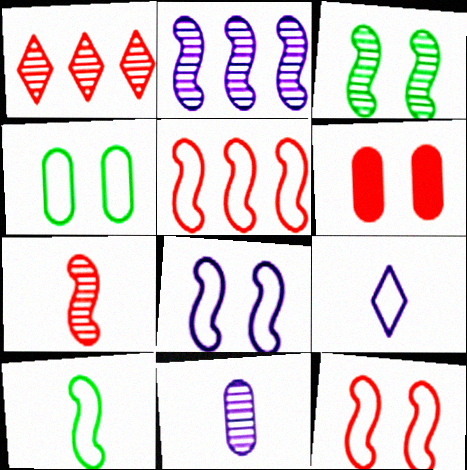[[1, 3, 11], 
[2, 3, 7], 
[4, 5, 9], 
[5, 8, 10]]